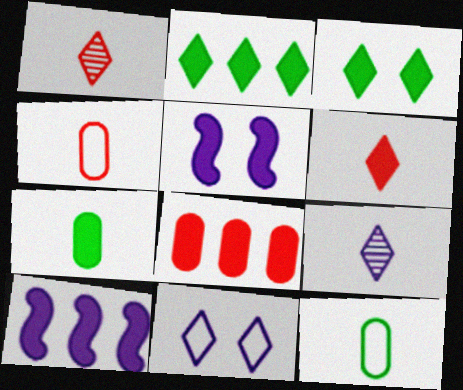[[1, 2, 11], 
[2, 8, 10]]